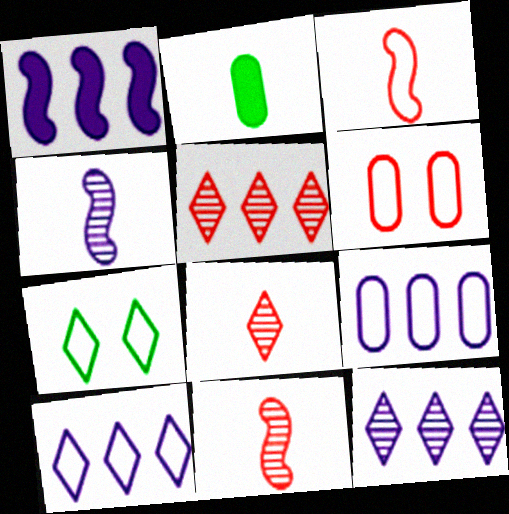[[1, 9, 12], 
[3, 7, 9]]